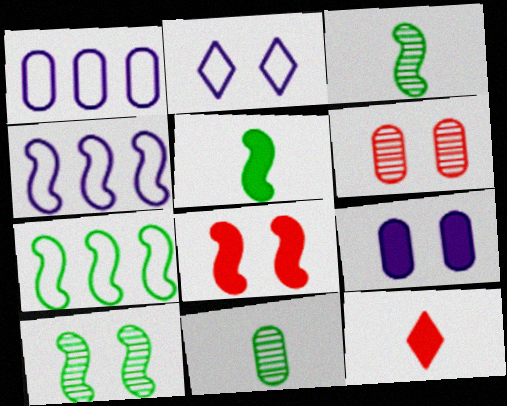[[1, 10, 12], 
[3, 4, 8], 
[5, 7, 10]]